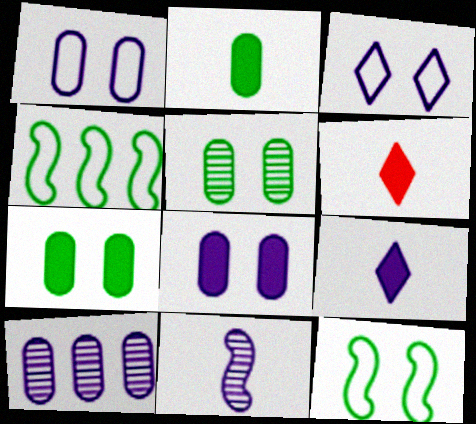[[6, 10, 12]]